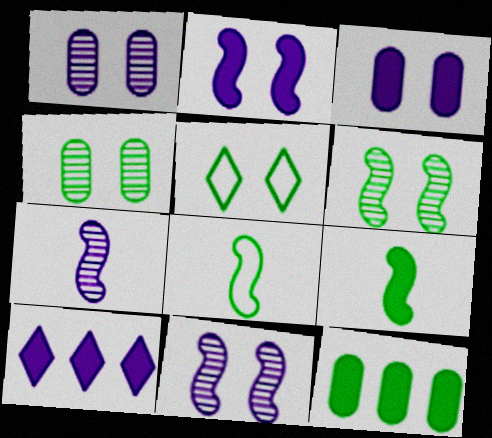[]